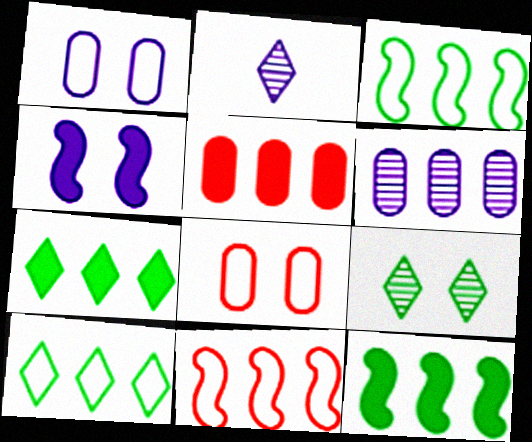[[2, 8, 12], 
[4, 8, 9], 
[6, 7, 11]]